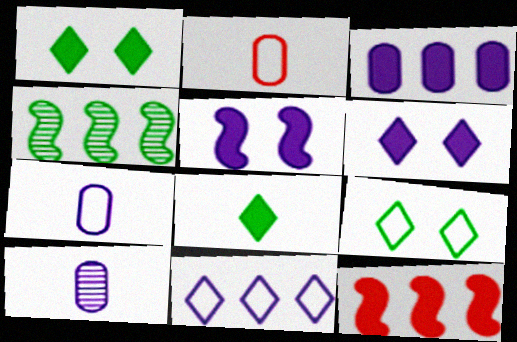[[2, 4, 6], 
[5, 10, 11], 
[9, 10, 12]]